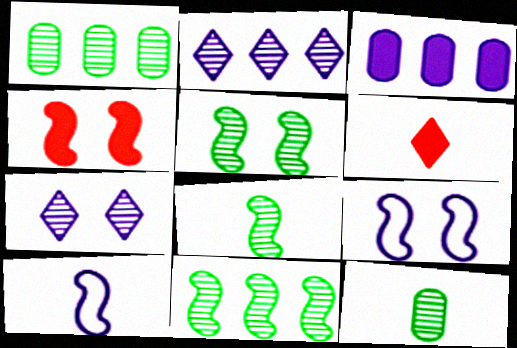[[1, 6, 9], 
[3, 7, 10], 
[4, 5, 9], 
[4, 10, 11], 
[5, 8, 11], 
[6, 10, 12]]